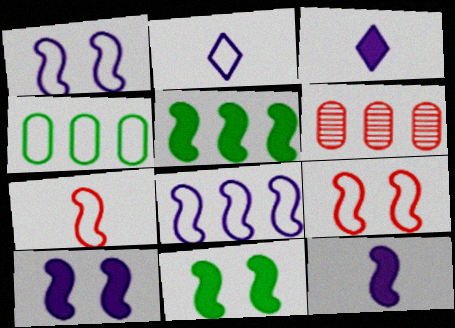[[2, 4, 9], 
[2, 6, 11]]